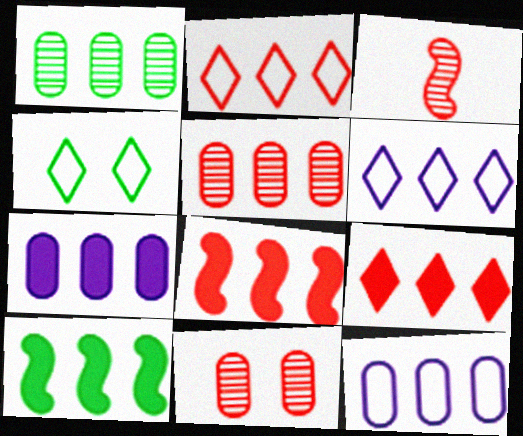[[1, 6, 8], 
[2, 5, 8], 
[3, 4, 7], 
[5, 6, 10], 
[7, 9, 10]]